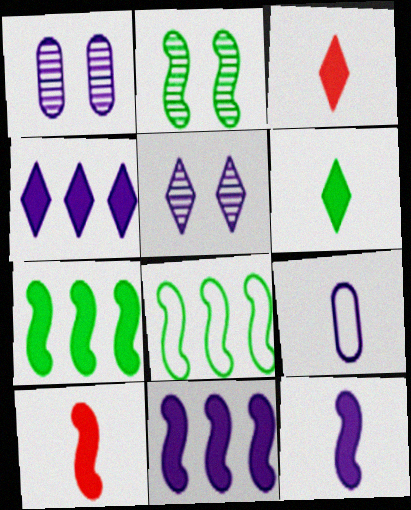[[1, 3, 8], 
[5, 9, 11]]